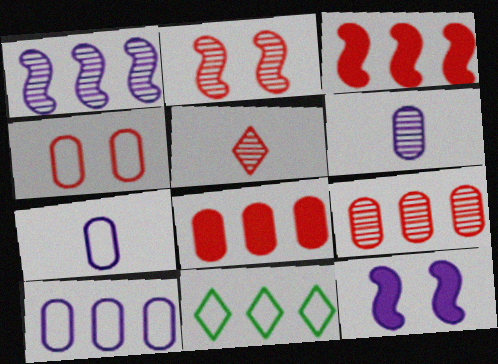[[1, 8, 11], 
[2, 5, 9], 
[3, 4, 5]]